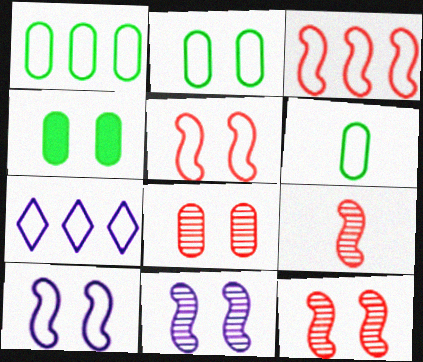[[1, 2, 6], 
[1, 3, 7], 
[4, 7, 9], 
[5, 6, 7]]